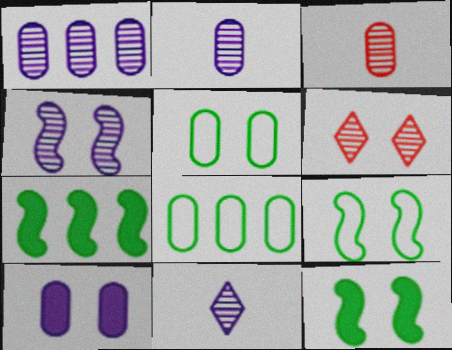[[1, 4, 11], 
[3, 8, 10], 
[6, 9, 10]]